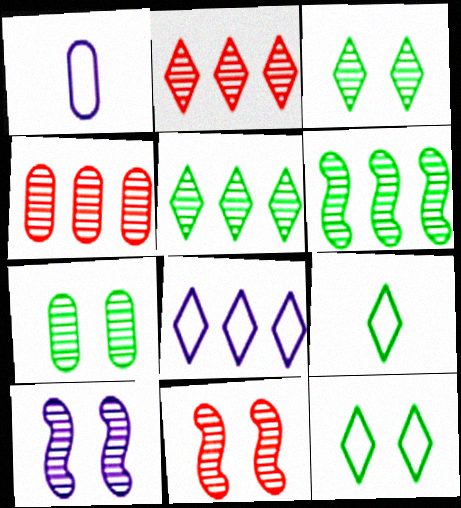[]